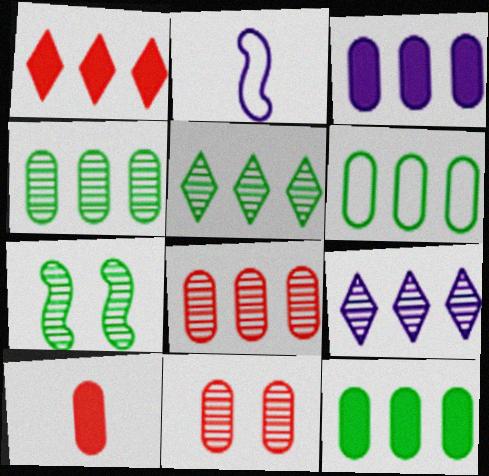[[3, 6, 8], 
[4, 6, 12]]